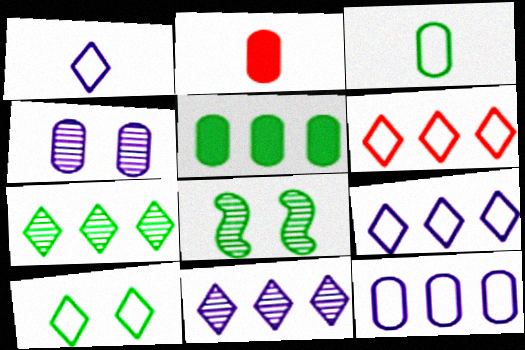[[1, 6, 10], 
[2, 8, 9]]